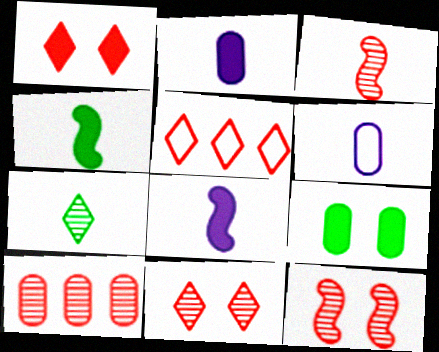[[3, 10, 11], 
[6, 9, 10]]